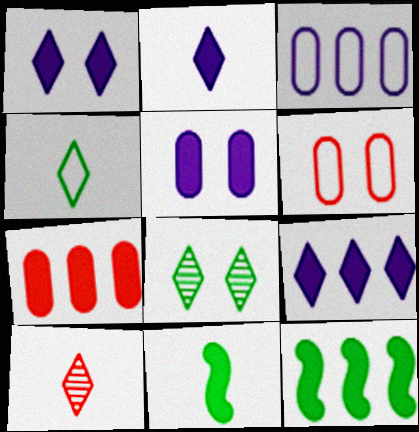[[1, 2, 9], 
[1, 7, 11], 
[2, 4, 10], 
[7, 9, 12]]